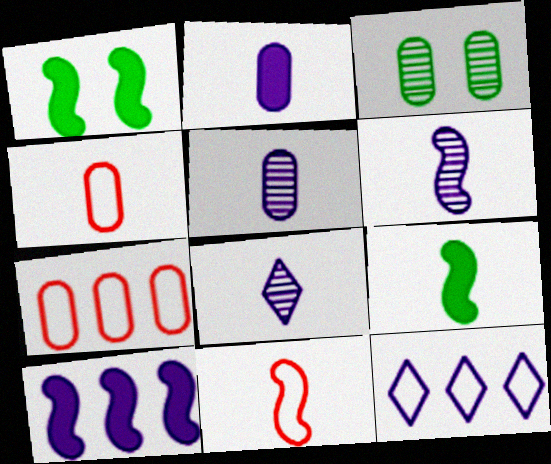[[1, 7, 8], 
[2, 3, 7], 
[4, 8, 9], 
[5, 6, 8], 
[6, 9, 11]]